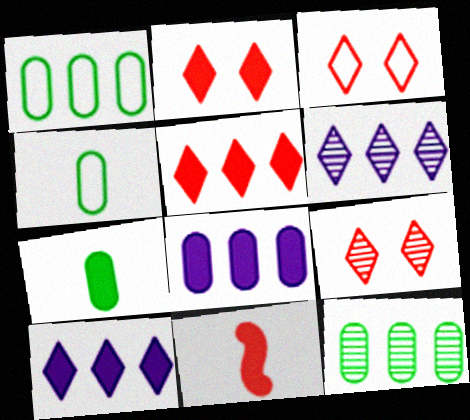[[2, 3, 9]]